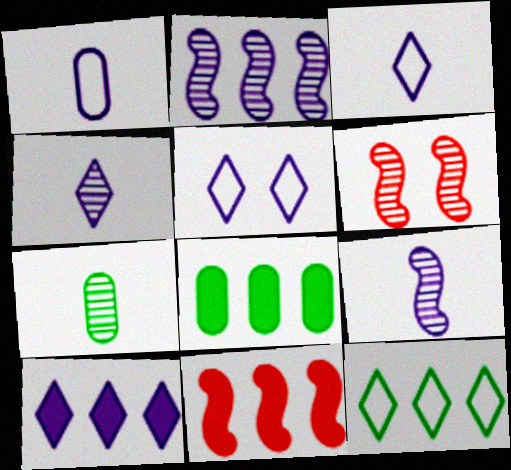[[3, 6, 8], 
[4, 5, 10], 
[5, 7, 11], 
[8, 10, 11]]